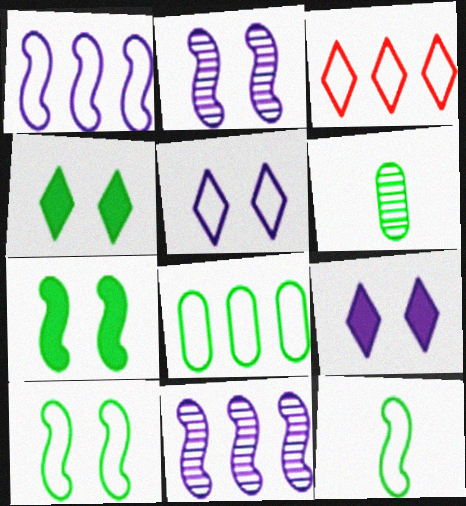[[1, 3, 8]]